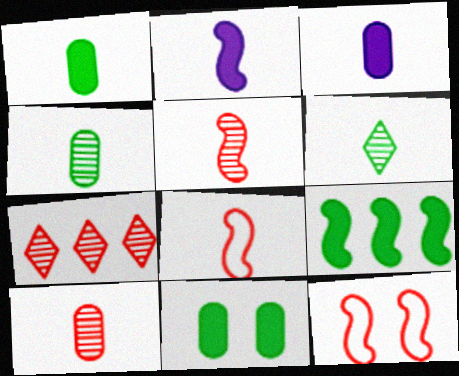[[3, 6, 8]]